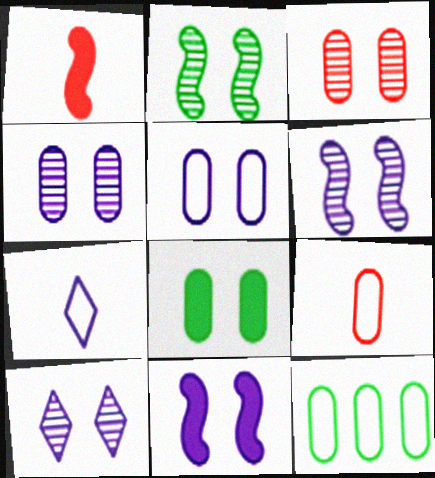[[1, 10, 12], 
[2, 3, 10], 
[3, 5, 8], 
[4, 6, 10], 
[5, 9, 12], 
[5, 10, 11]]